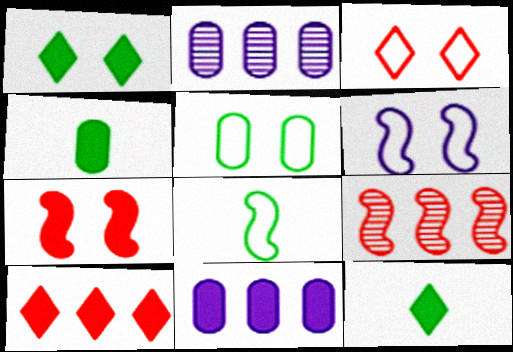[[3, 5, 6], 
[7, 11, 12]]